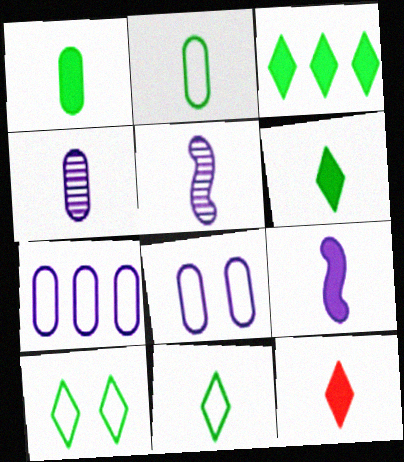[[1, 9, 12], 
[2, 5, 12]]